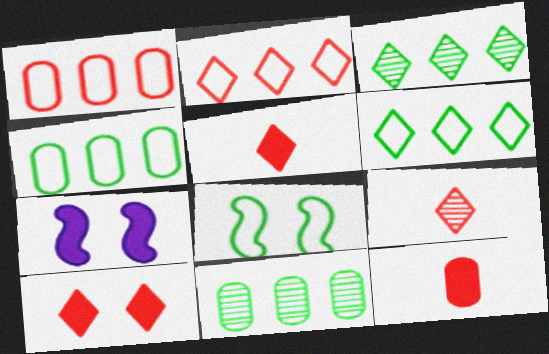[[2, 9, 10], 
[4, 7, 9]]